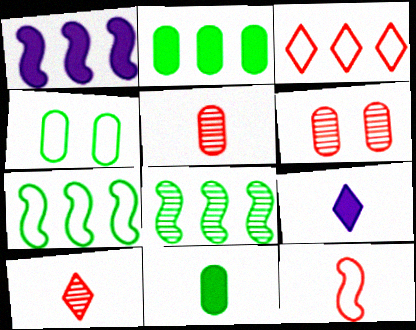[[1, 4, 10], 
[6, 7, 9]]